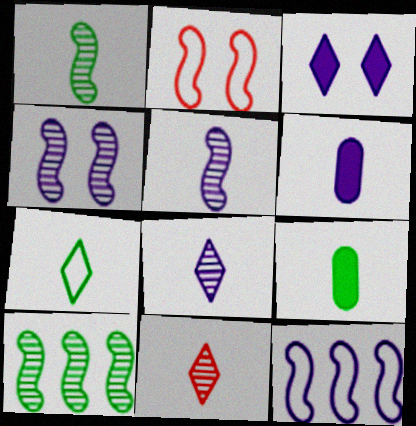[[1, 7, 9]]